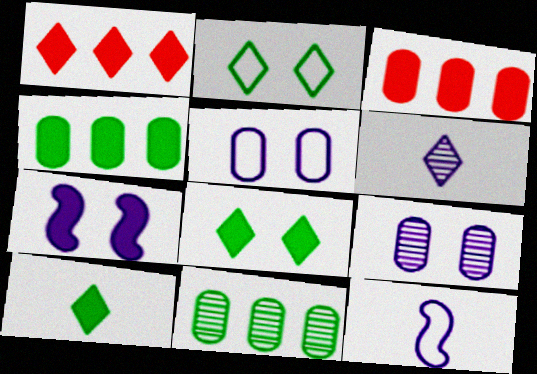[[1, 2, 6], 
[3, 7, 10]]